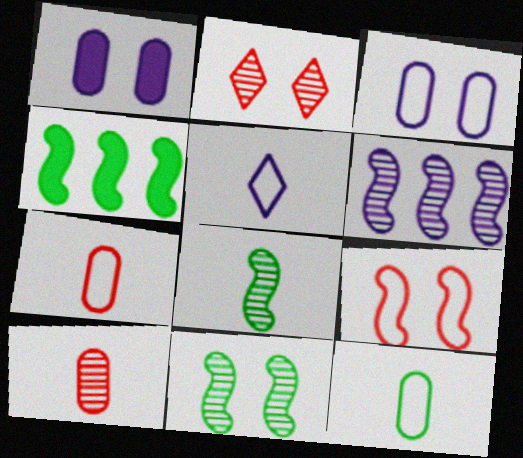[[1, 5, 6]]